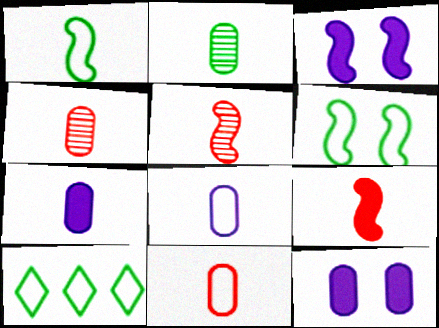[[2, 7, 11], 
[3, 4, 10], 
[5, 10, 12]]